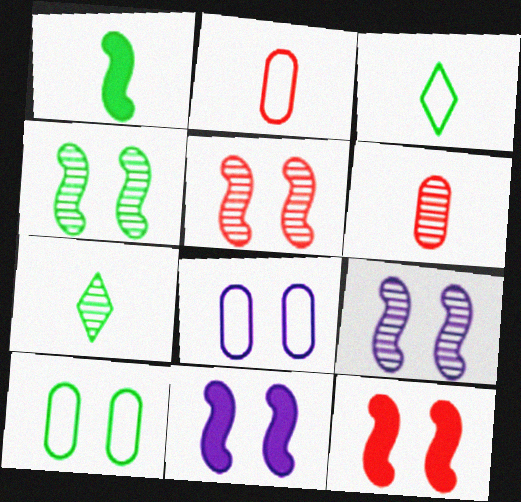[[4, 5, 9]]